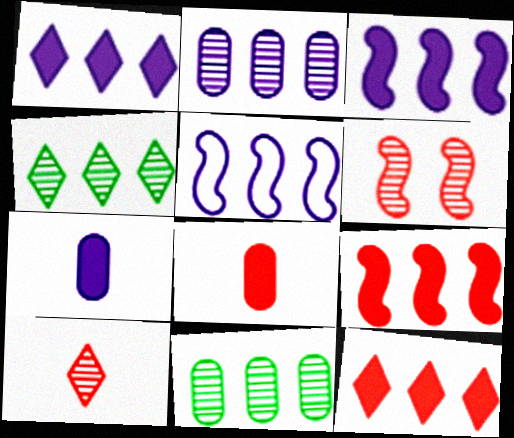[[1, 2, 5], 
[5, 11, 12]]